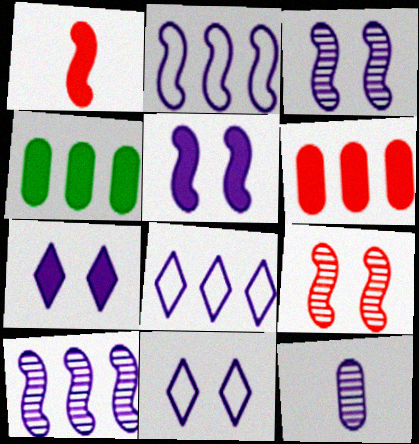[[1, 4, 7], 
[2, 7, 12], 
[5, 8, 12]]